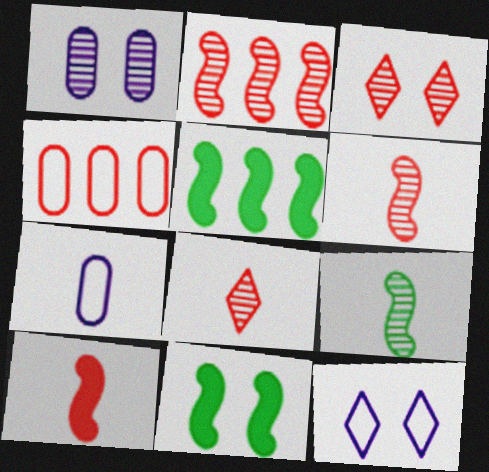[[3, 4, 10], 
[3, 5, 7]]